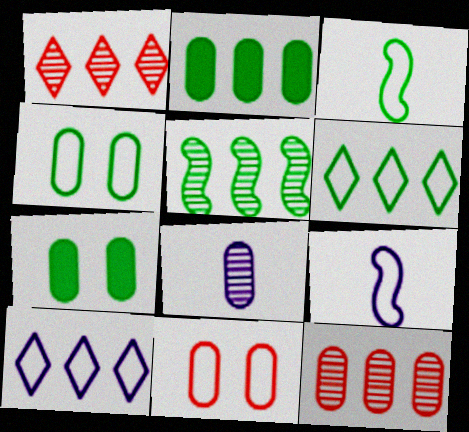[[1, 7, 9], 
[2, 5, 6], 
[2, 8, 11], 
[3, 4, 6], 
[3, 10, 11], 
[6, 9, 11]]